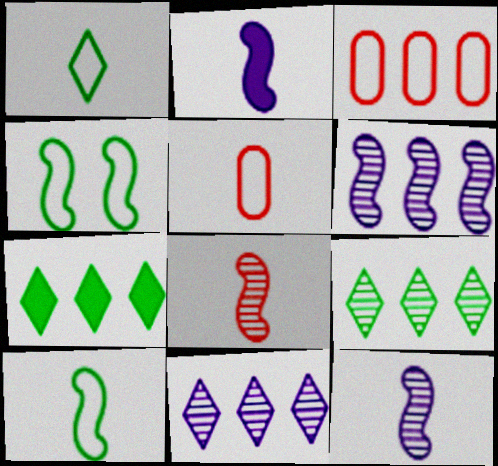[[2, 8, 10], 
[3, 6, 7]]